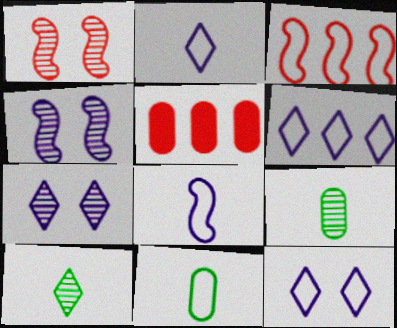[[2, 6, 12], 
[3, 11, 12]]